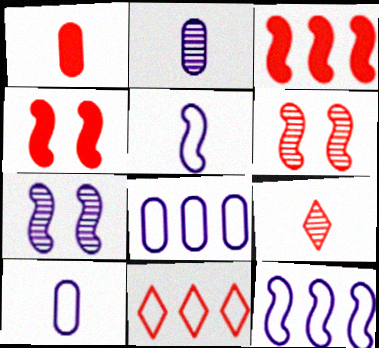[[1, 6, 11]]